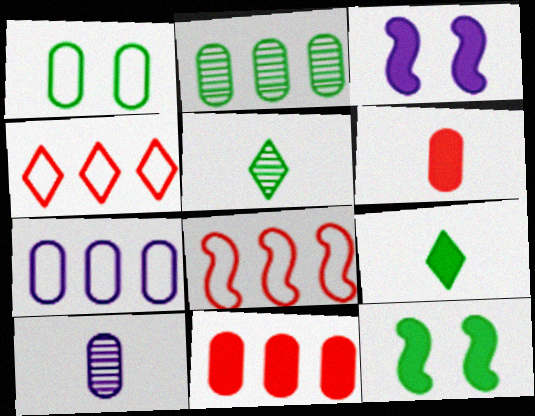[[1, 10, 11], 
[2, 7, 11], 
[3, 9, 11], 
[4, 10, 12]]